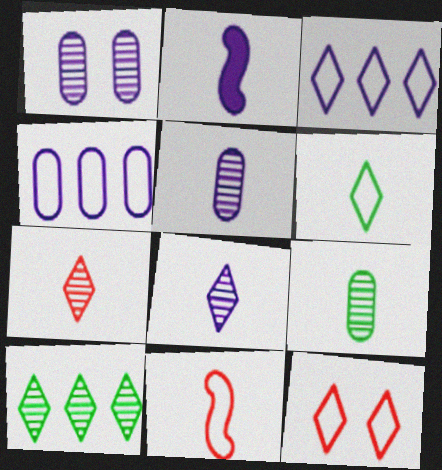[[1, 2, 3], 
[3, 6, 12]]